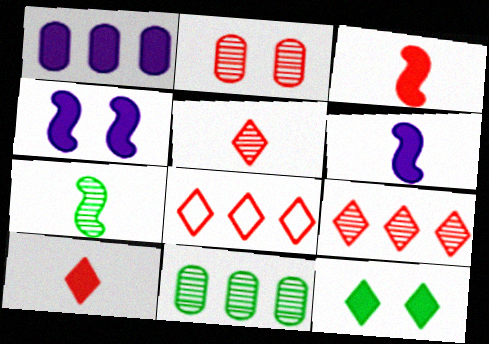[[1, 3, 12], 
[2, 3, 8]]